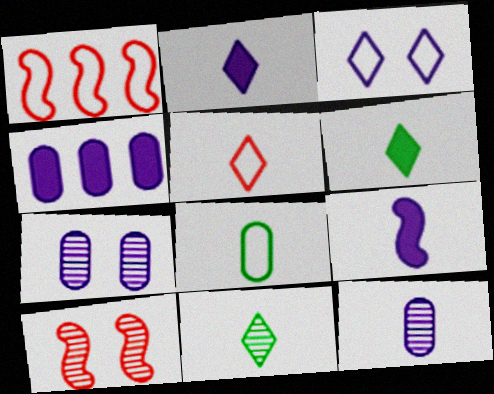[[1, 3, 8], 
[1, 6, 7], 
[2, 5, 11]]